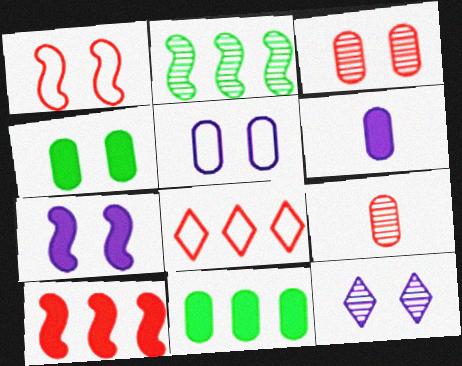[[1, 4, 12], 
[2, 9, 12], 
[3, 4, 5], 
[5, 7, 12], 
[5, 9, 11]]